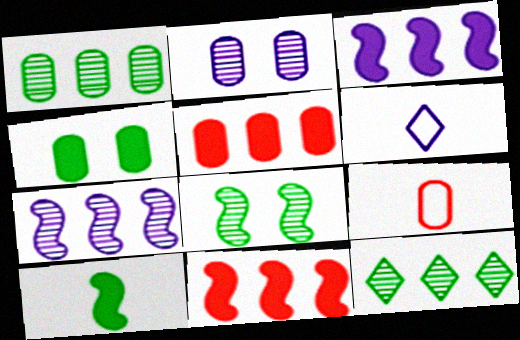[[2, 3, 6], 
[5, 6, 8]]